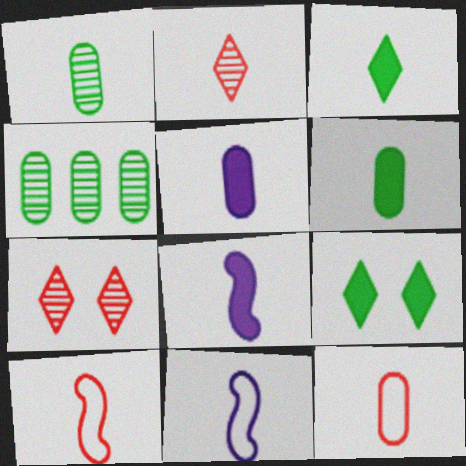[[1, 5, 12], 
[2, 6, 11]]